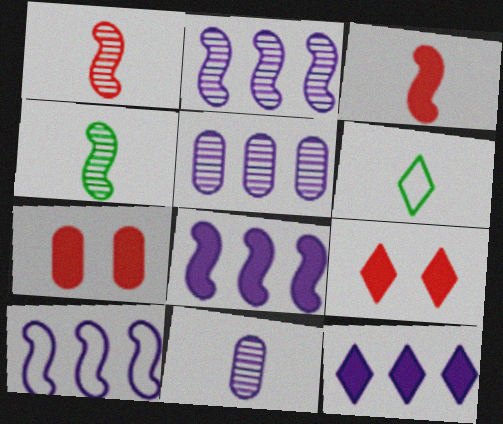[[2, 6, 7], 
[2, 8, 10], 
[3, 6, 11], 
[5, 10, 12]]